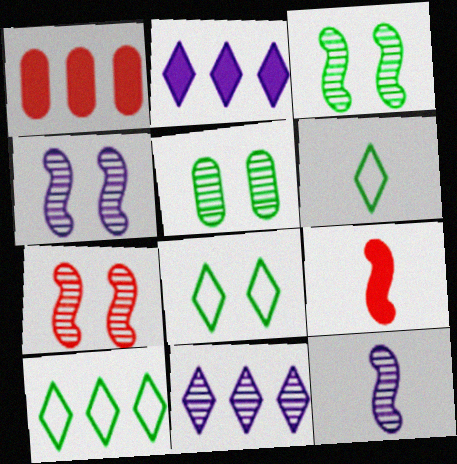[[1, 4, 6], 
[1, 8, 12], 
[3, 4, 7], 
[6, 8, 10]]